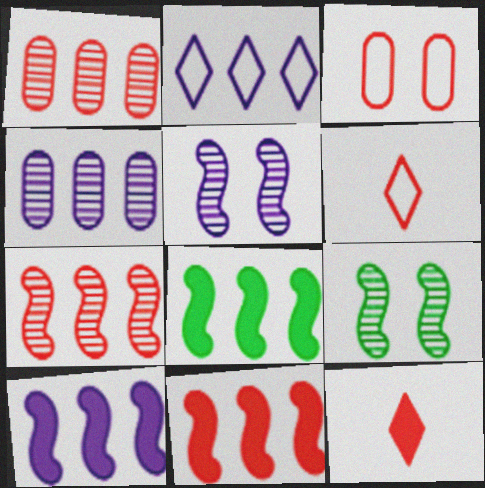[[1, 2, 8], 
[2, 4, 10], 
[3, 7, 12], 
[8, 10, 11]]